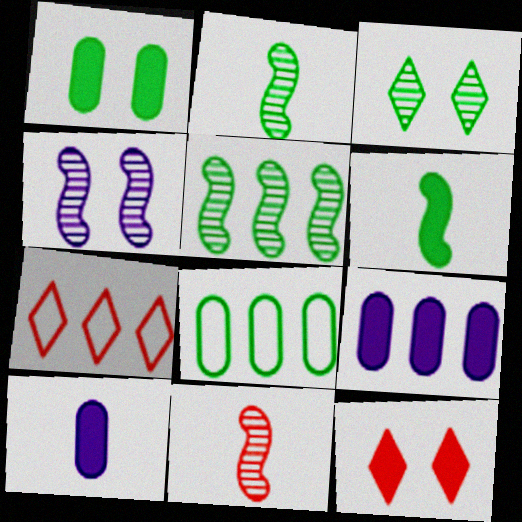[[3, 6, 8], 
[4, 5, 11], 
[5, 7, 9], 
[6, 9, 12]]